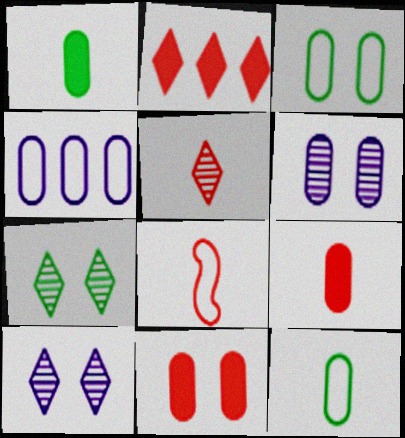[[3, 6, 11], 
[5, 8, 9]]